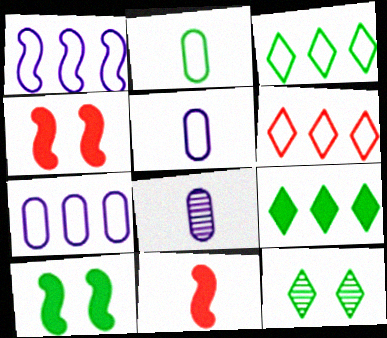[[3, 4, 8], 
[6, 8, 10], 
[7, 11, 12]]